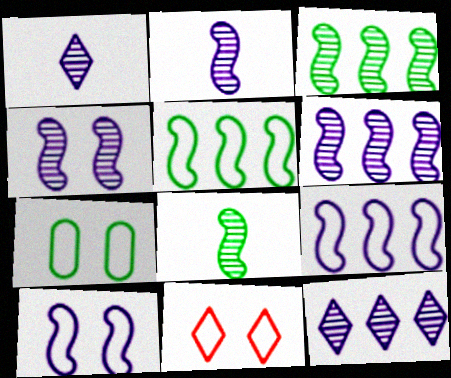[[2, 4, 6], 
[7, 10, 11]]